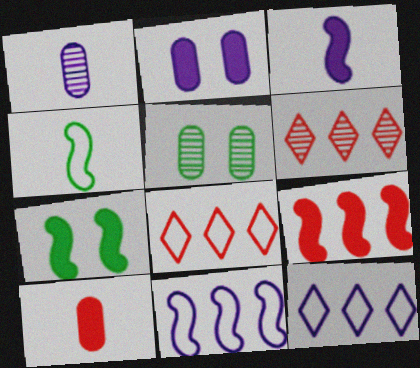[[1, 7, 8], 
[2, 4, 6], 
[3, 5, 8], 
[3, 7, 9]]